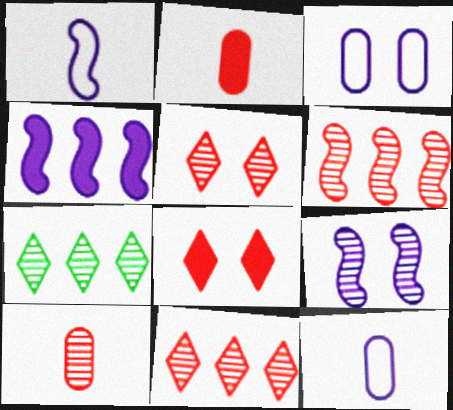[[1, 4, 9], 
[5, 6, 10], 
[7, 9, 10]]